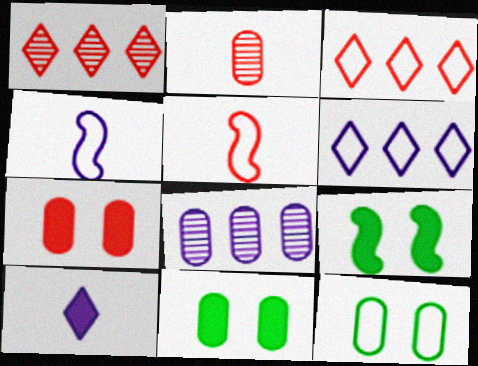[[1, 4, 11], 
[1, 5, 7], 
[2, 6, 9], 
[3, 4, 12], 
[5, 6, 12]]